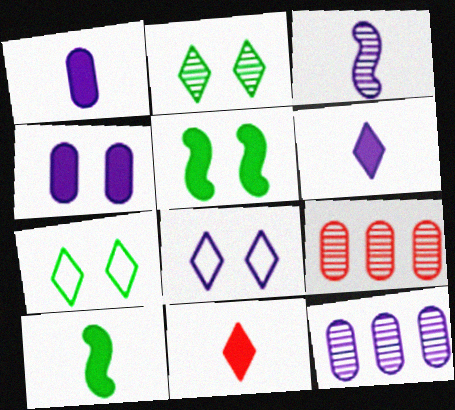[[1, 10, 11], 
[2, 3, 9], 
[8, 9, 10]]